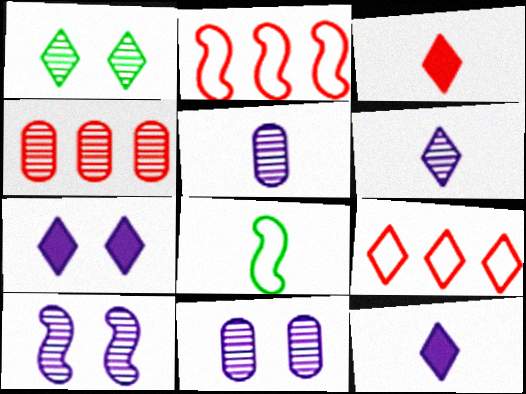[[1, 9, 12], 
[3, 5, 8], 
[4, 7, 8]]